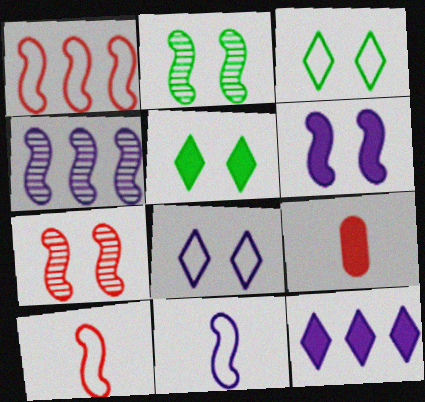[[3, 4, 9], 
[4, 6, 11]]